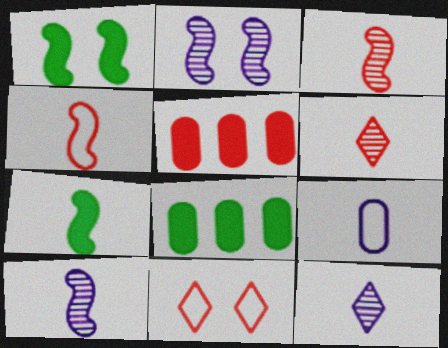[[3, 5, 11], 
[4, 7, 10], 
[6, 7, 9], 
[8, 10, 11]]